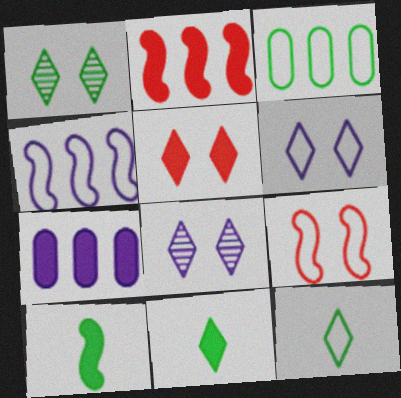[[1, 3, 10], 
[1, 5, 6], 
[5, 7, 10]]